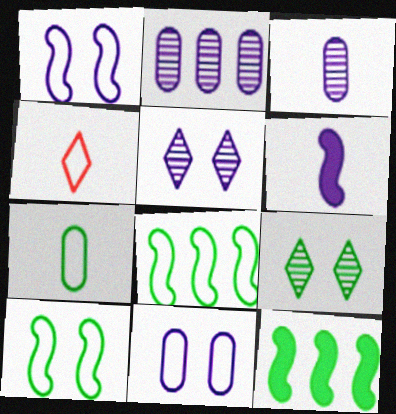[[4, 8, 11], 
[7, 9, 12]]